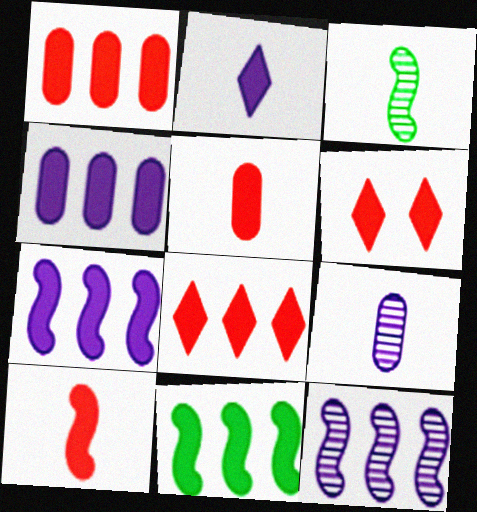[[1, 6, 10], 
[4, 8, 11]]